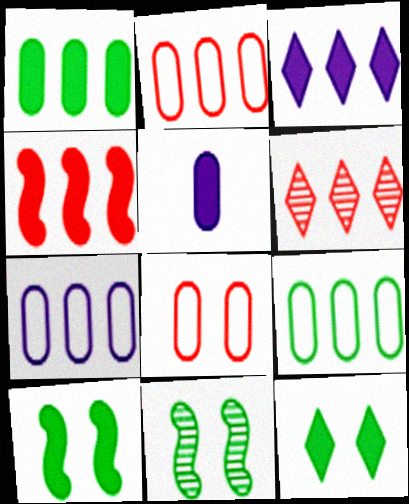[[1, 3, 4], 
[2, 4, 6], 
[2, 7, 9], 
[4, 5, 12]]